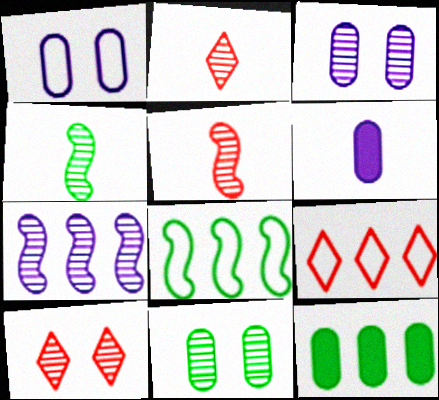[[2, 7, 11], 
[6, 8, 10], 
[7, 9, 12]]